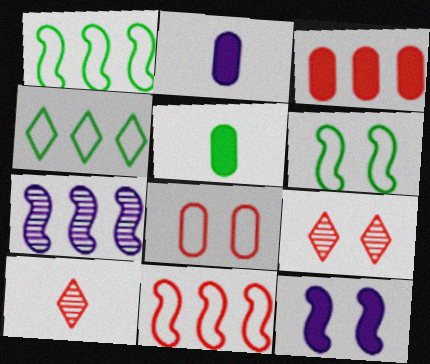[[1, 2, 9], 
[3, 4, 7]]